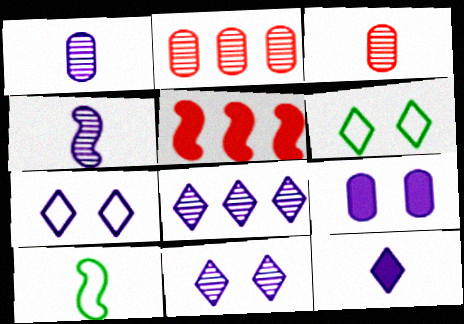[[1, 5, 6], 
[3, 10, 12], 
[7, 8, 12]]